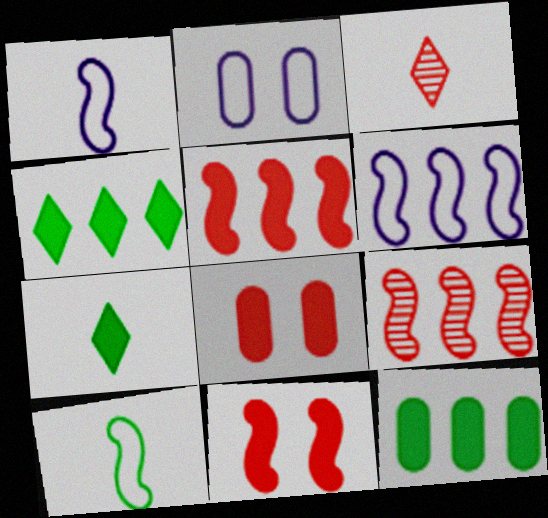[[2, 7, 9]]